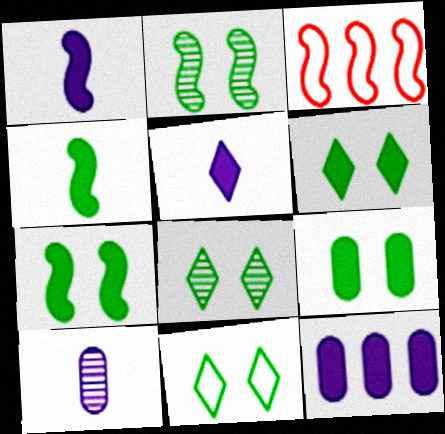[[1, 2, 3], 
[2, 9, 11], 
[3, 6, 10], 
[6, 7, 9], 
[6, 8, 11]]